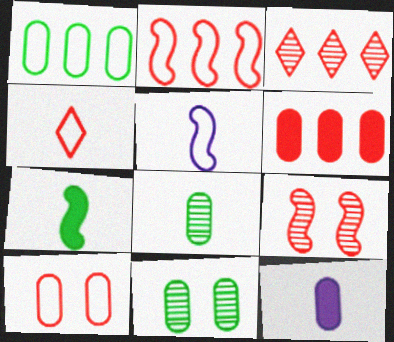[[2, 3, 6], 
[2, 4, 10], 
[4, 6, 9]]